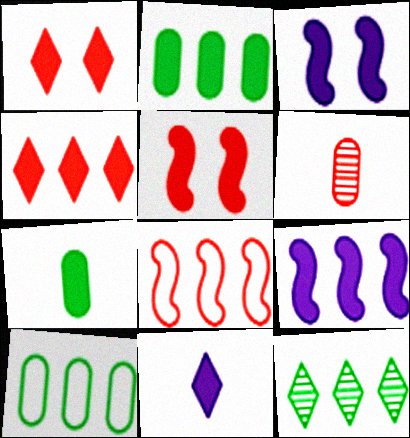[[1, 6, 8], 
[1, 7, 9], 
[2, 4, 9], 
[2, 5, 11], 
[3, 4, 7]]